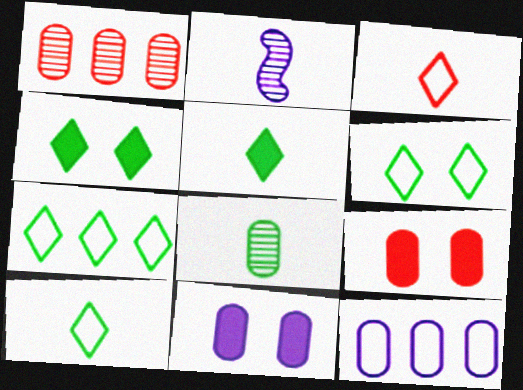[[2, 7, 9], 
[6, 7, 10], 
[8, 9, 12]]